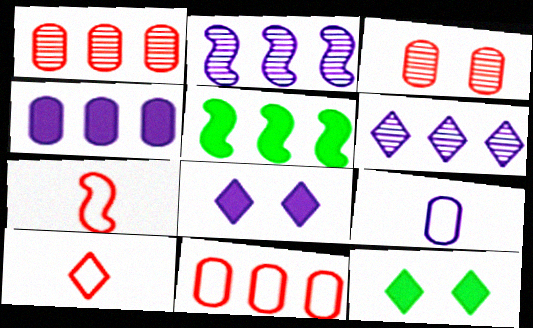[[2, 8, 9], 
[5, 6, 11], 
[6, 10, 12]]